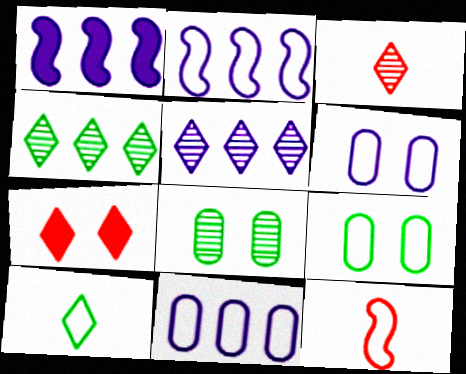[[1, 3, 9], 
[1, 5, 11], 
[5, 7, 10]]